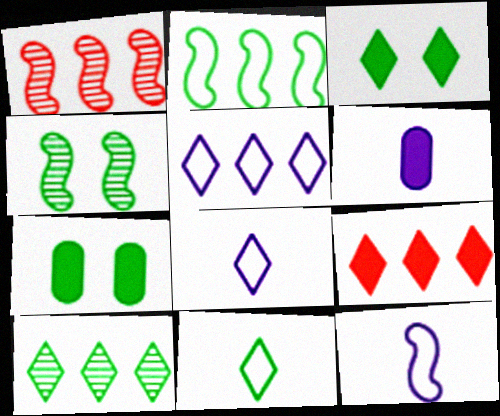[[1, 7, 8], 
[3, 10, 11], 
[5, 9, 10]]